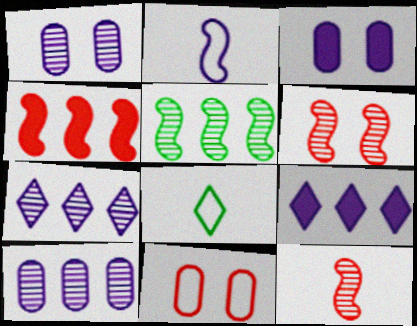[[1, 2, 9], 
[1, 4, 8], 
[2, 3, 7]]